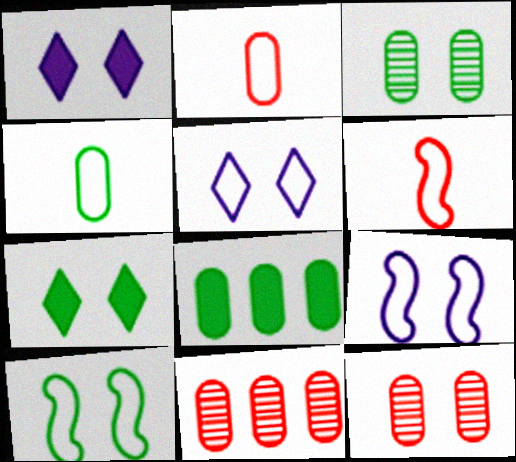[[1, 10, 12], 
[3, 4, 8], 
[3, 7, 10], 
[7, 9, 12]]